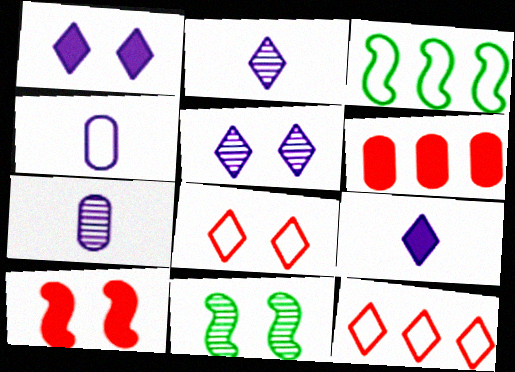[[3, 4, 8]]